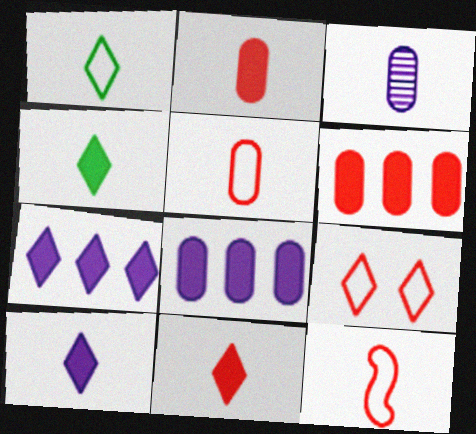[[3, 4, 12], 
[4, 10, 11]]